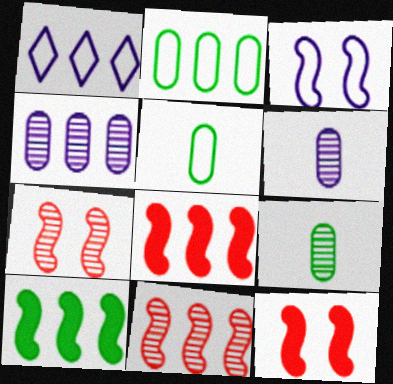[[1, 9, 12]]